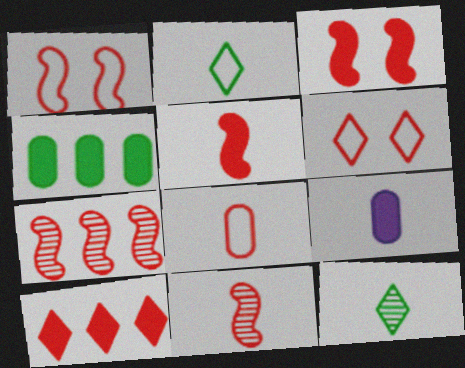[[1, 5, 7], 
[2, 9, 11]]